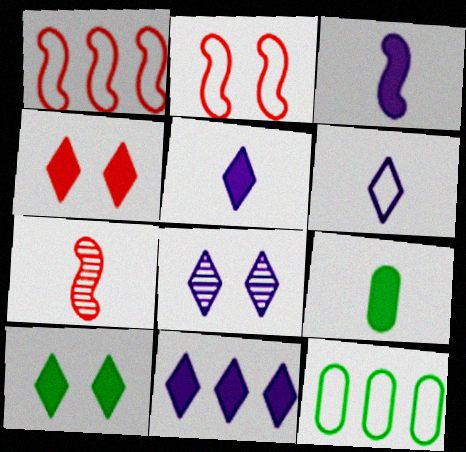[[1, 8, 9], 
[2, 6, 12], 
[6, 7, 9], 
[6, 8, 11]]